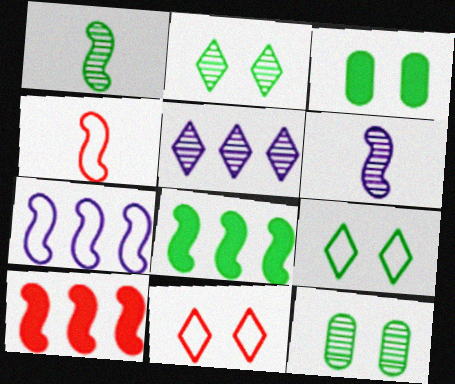[[3, 4, 5]]